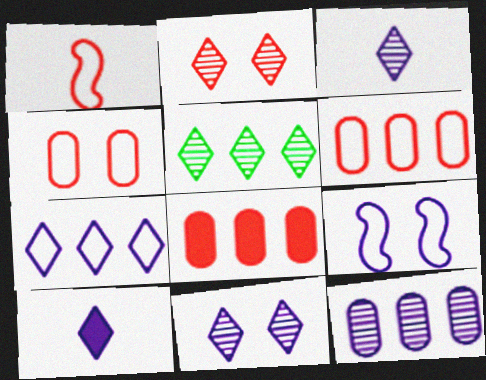[[1, 2, 8], 
[2, 3, 5], 
[7, 10, 11], 
[9, 10, 12]]